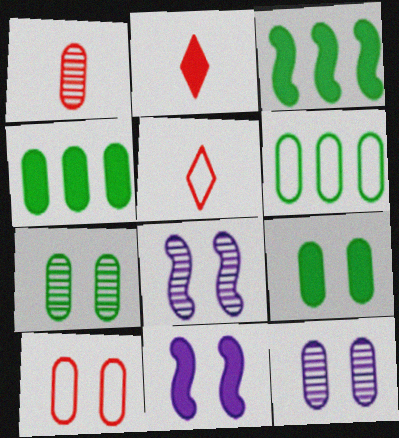[[2, 4, 11], 
[2, 6, 8], 
[3, 5, 12], 
[4, 5, 8], 
[9, 10, 12]]